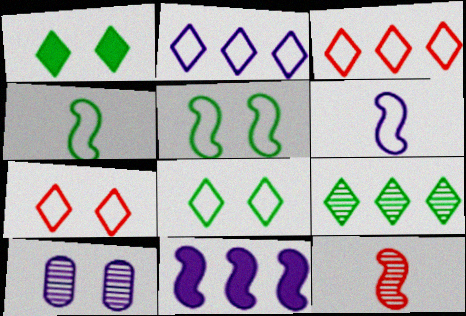[[5, 11, 12], 
[9, 10, 12]]